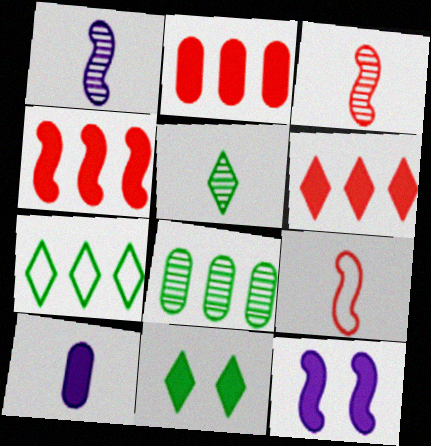[[2, 4, 6], 
[4, 10, 11], 
[5, 7, 11], 
[5, 9, 10]]